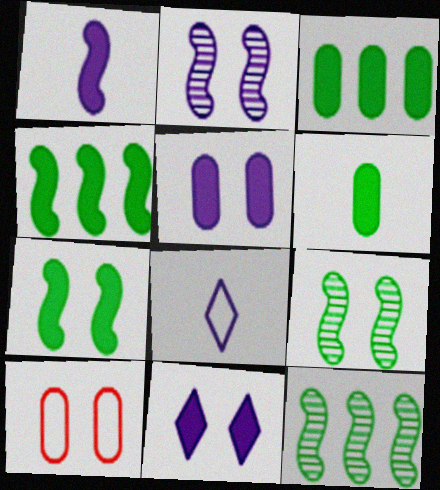[[9, 10, 11]]